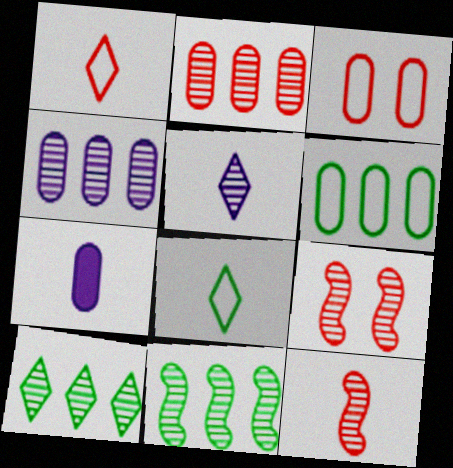[[7, 8, 12]]